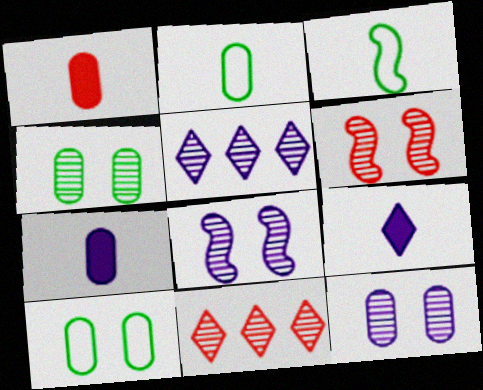[]